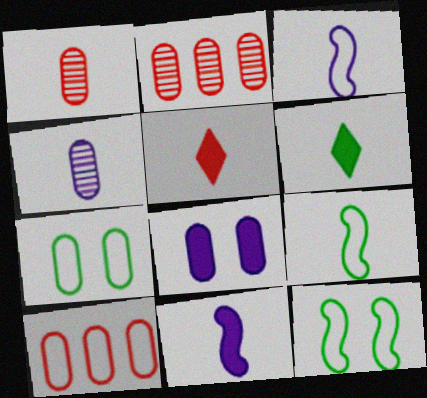[[1, 3, 6], 
[4, 5, 9]]